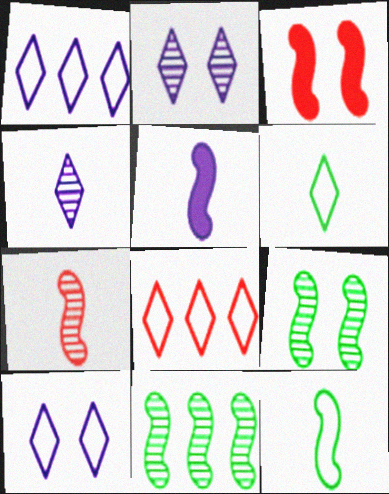[[5, 7, 12], 
[6, 8, 10]]